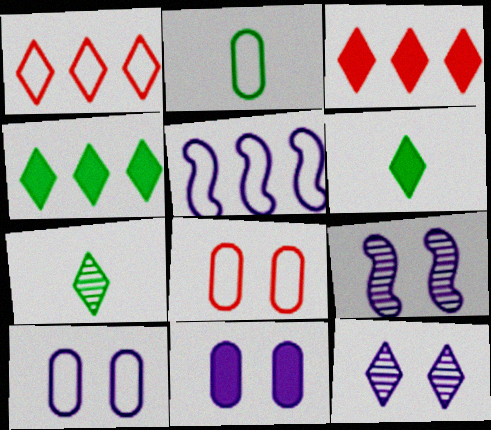[[1, 6, 12], 
[2, 3, 9]]